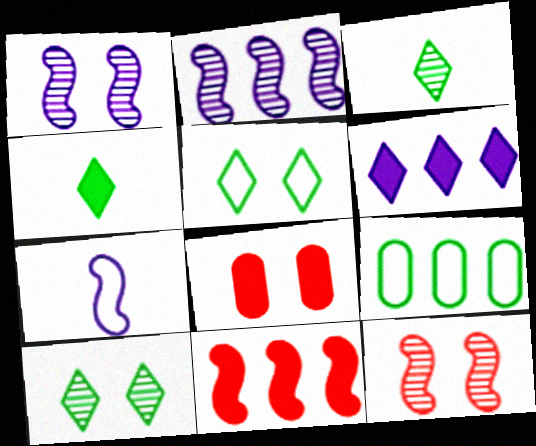[[1, 5, 8]]